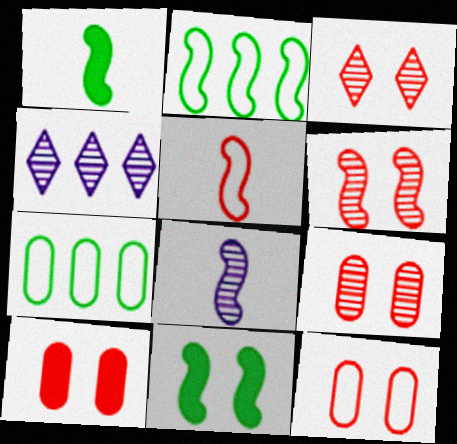[[1, 4, 12], 
[1, 5, 8], 
[3, 6, 9], 
[9, 10, 12]]